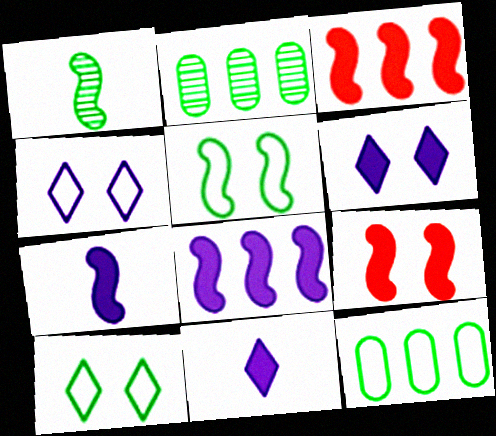[]